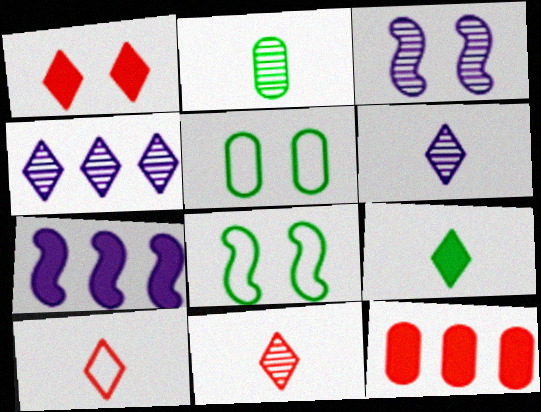[[1, 3, 5], 
[5, 7, 11], 
[6, 8, 12], 
[6, 9, 10]]